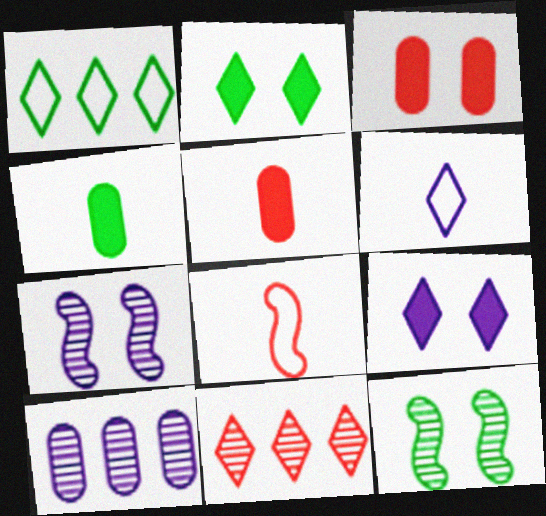[[1, 4, 12], 
[1, 5, 7], 
[2, 6, 11], 
[2, 8, 10], 
[3, 8, 11]]